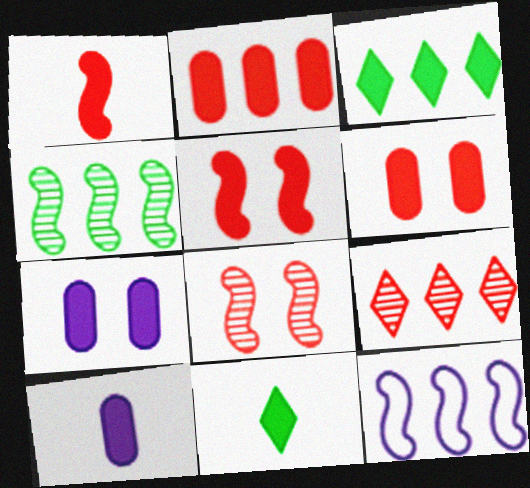[[1, 3, 7], 
[1, 10, 11], 
[3, 5, 10]]